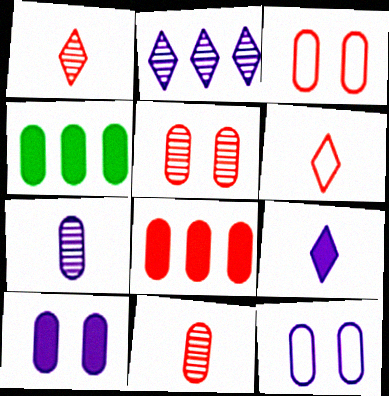[[3, 4, 7], 
[3, 8, 11], 
[4, 11, 12]]